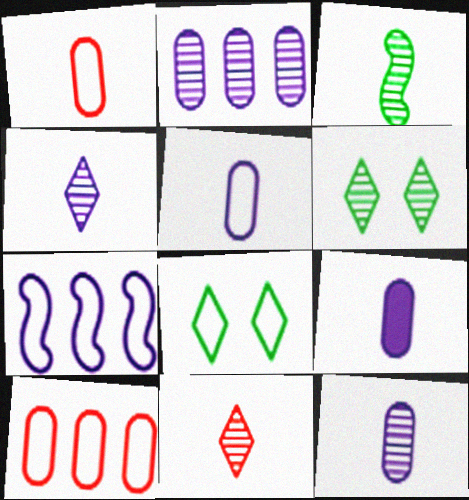[[1, 7, 8], 
[3, 11, 12], 
[5, 9, 12]]